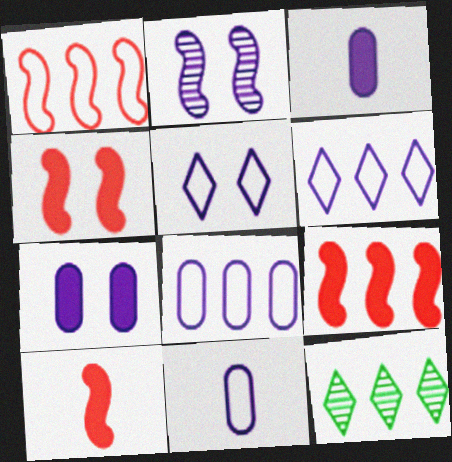[[2, 3, 6], 
[2, 5, 7], 
[4, 9, 10], 
[4, 11, 12], 
[8, 9, 12]]